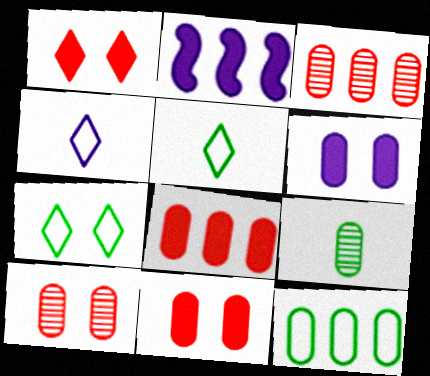[[2, 5, 10]]